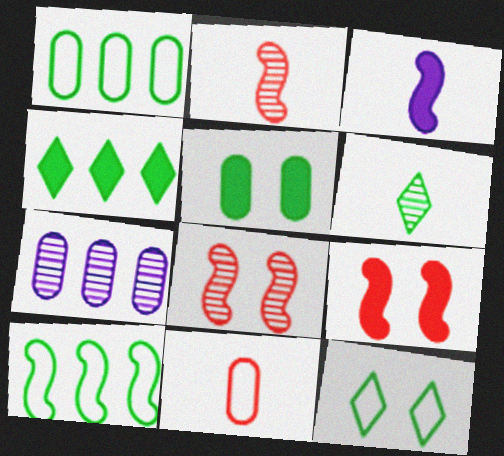[[3, 6, 11], 
[3, 8, 10], 
[4, 6, 12], 
[5, 6, 10], 
[5, 7, 11], 
[6, 7, 8]]